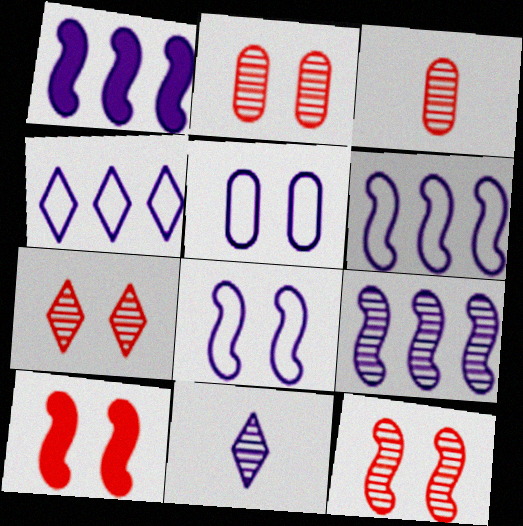[[1, 5, 11], 
[1, 6, 9], 
[2, 7, 12]]